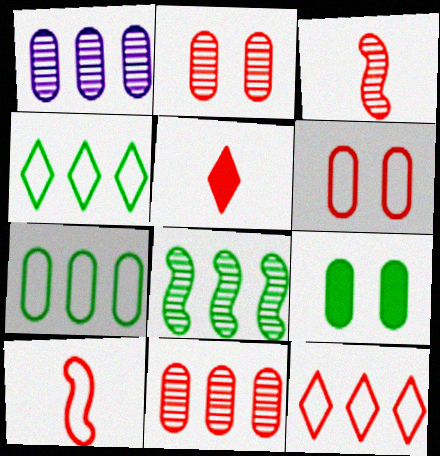[[6, 10, 12]]